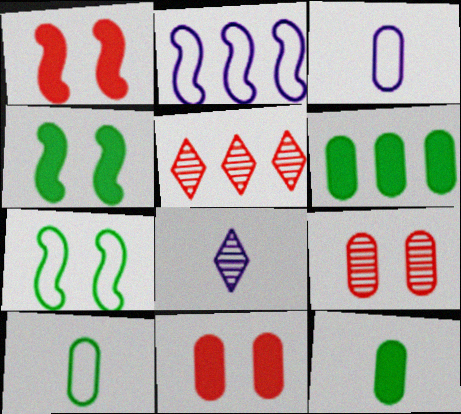[[2, 5, 6], 
[3, 4, 5], 
[3, 6, 9]]